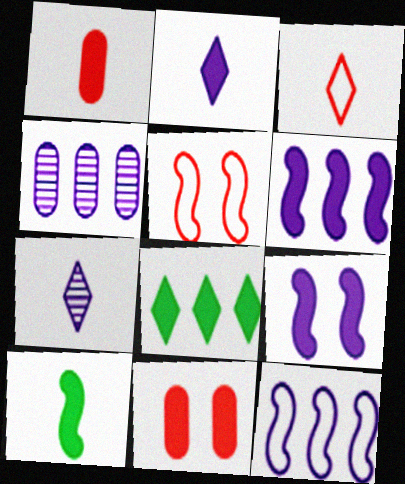[[1, 2, 10], 
[1, 8, 9]]